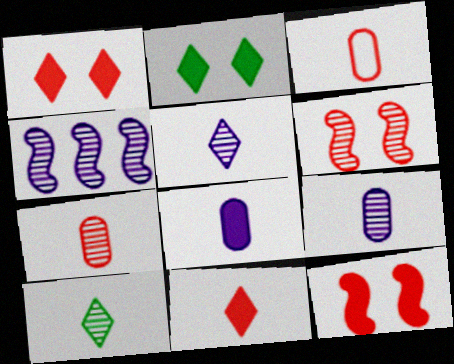[[2, 3, 4]]